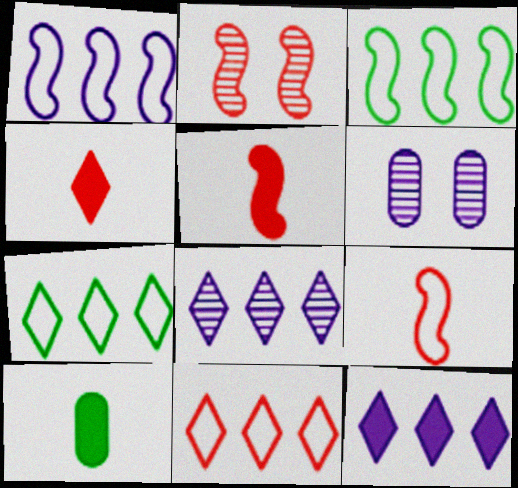[[3, 4, 6], 
[5, 6, 7]]